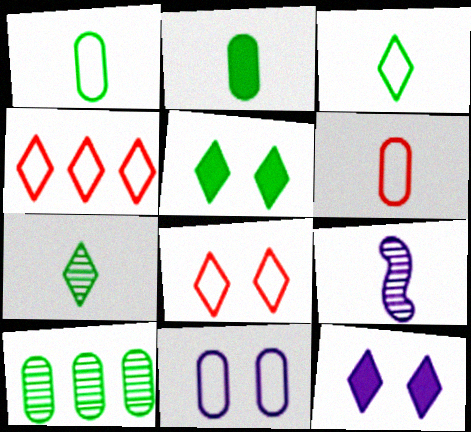[[4, 7, 12]]